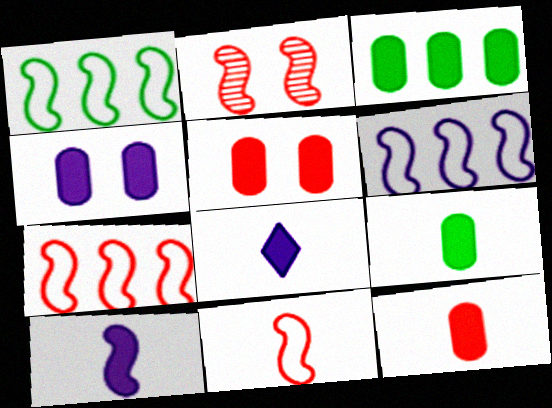[[1, 2, 10], 
[1, 6, 7], 
[3, 4, 12]]